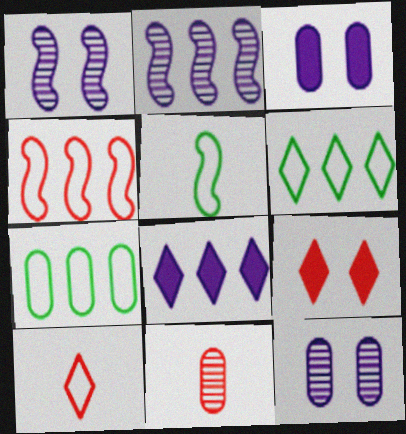[[3, 7, 11], 
[4, 9, 11]]